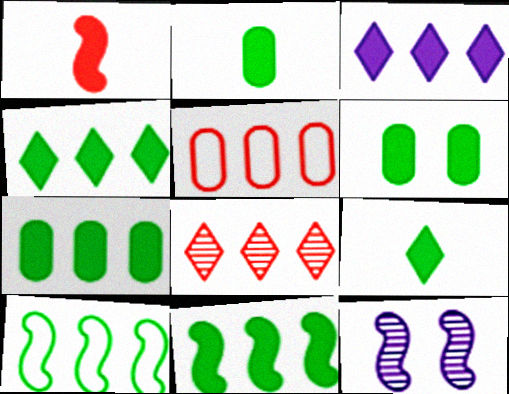[[1, 3, 6], 
[1, 10, 12], 
[2, 6, 7], 
[4, 7, 11], 
[5, 9, 12], 
[6, 9, 11]]